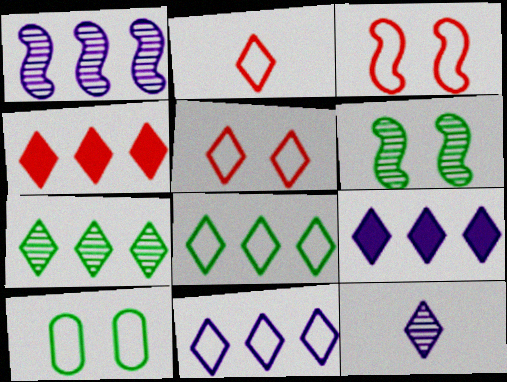[[4, 7, 11]]